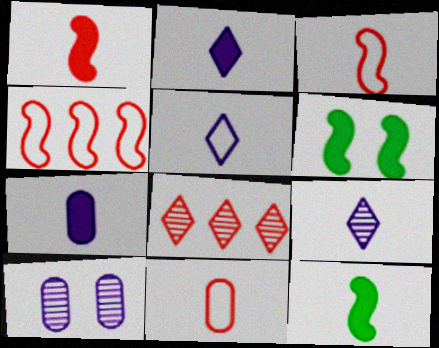[[2, 5, 9], 
[9, 11, 12]]